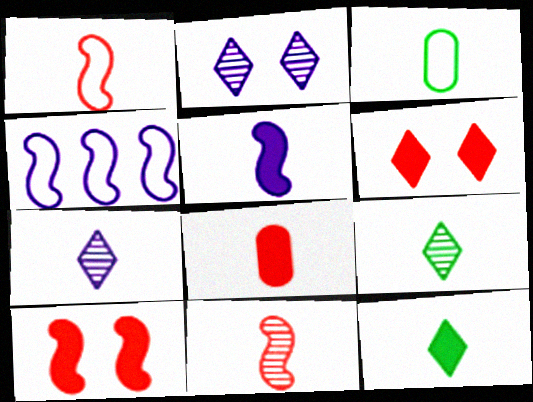[[5, 8, 12]]